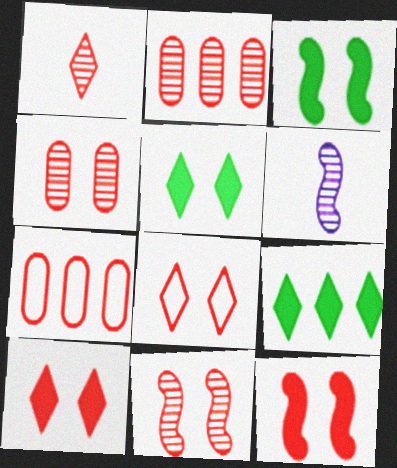[[1, 2, 11], 
[1, 7, 12], 
[4, 8, 12], 
[5, 6, 7]]